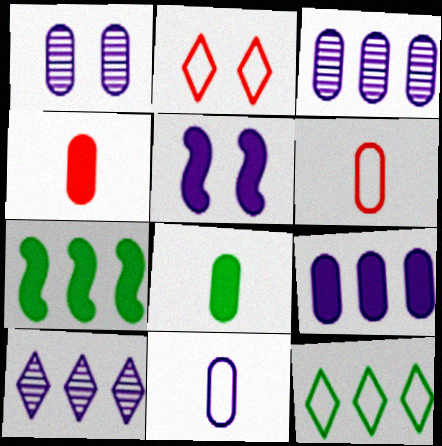[[1, 9, 11], 
[5, 10, 11]]